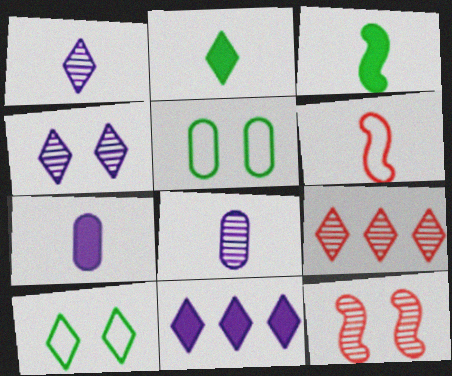[[2, 6, 8]]